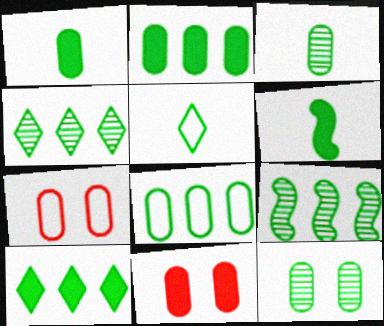[[1, 8, 12], 
[3, 5, 6], 
[8, 9, 10]]